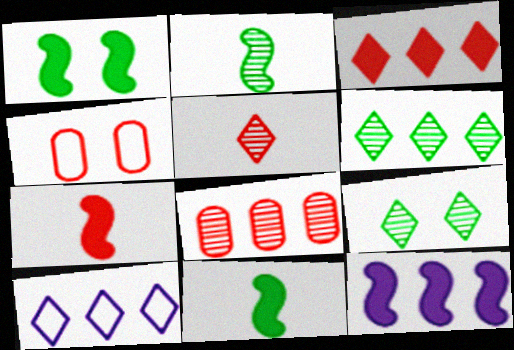[[1, 7, 12], 
[3, 6, 10]]